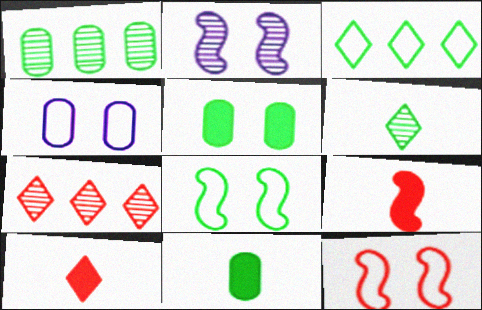[]